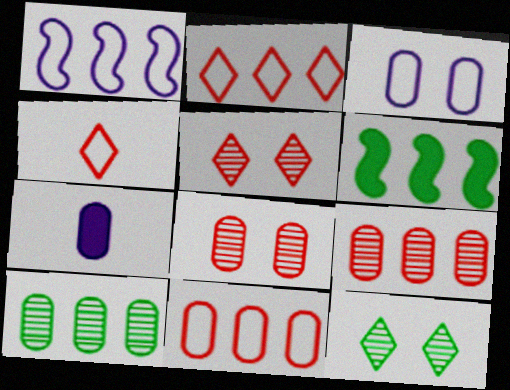[]